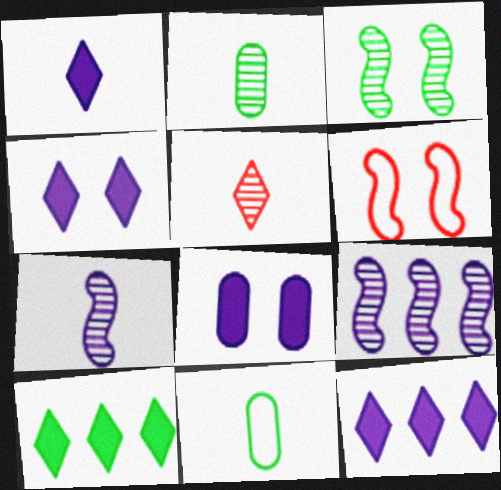[[1, 4, 12], 
[2, 5, 7], 
[2, 6, 12], 
[3, 10, 11]]